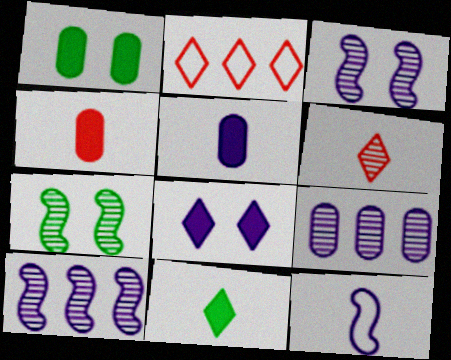[[2, 5, 7], 
[6, 7, 9], 
[8, 9, 12]]